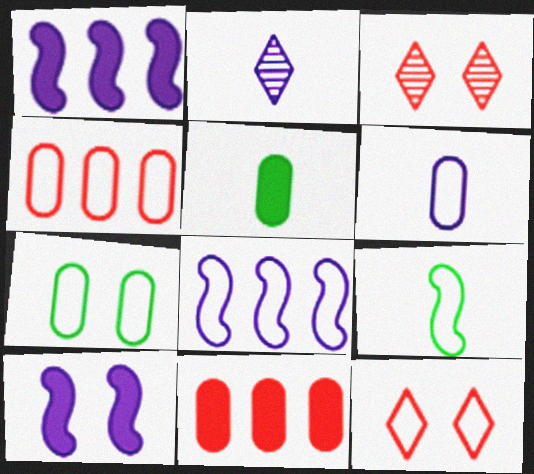[[3, 5, 8], 
[3, 7, 10], 
[4, 6, 7]]